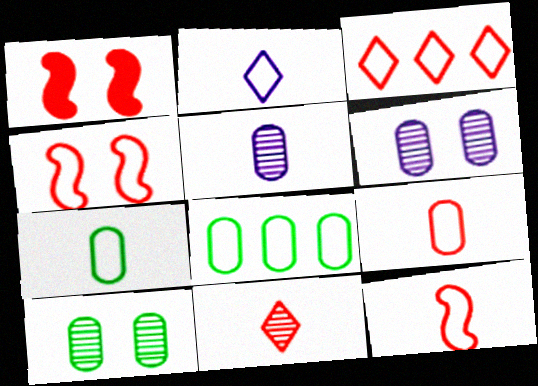[[2, 4, 8], 
[2, 7, 12], 
[3, 4, 9]]